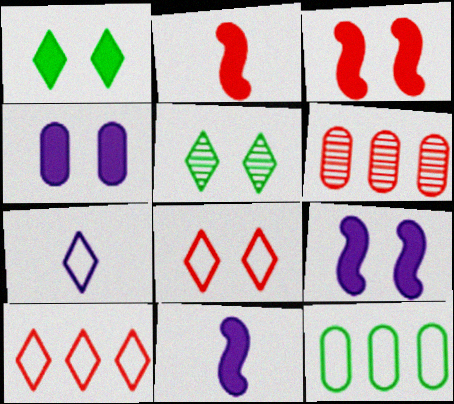[[1, 3, 4], 
[2, 6, 8]]